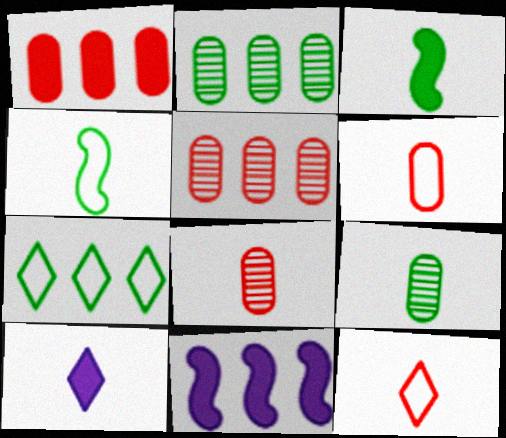[[4, 8, 10], 
[5, 7, 11]]